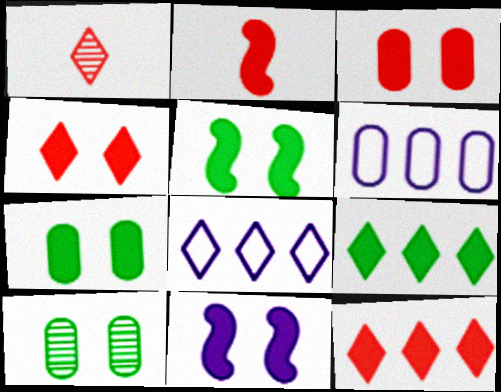[[1, 5, 6], 
[2, 3, 12], 
[2, 8, 10], 
[4, 7, 11]]